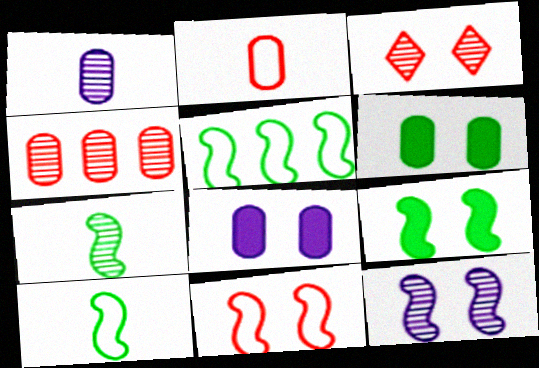[[5, 7, 9], 
[9, 11, 12]]